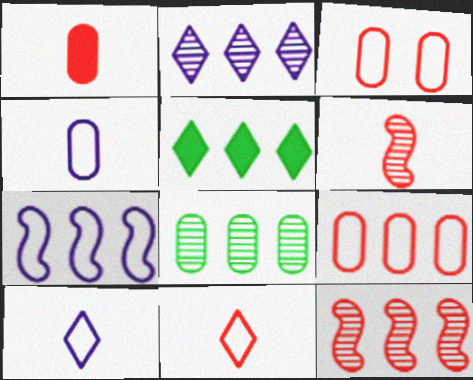[[1, 6, 11], 
[2, 8, 12]]